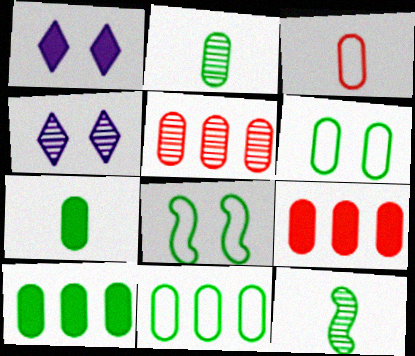[[2, 6, 10], 
[4, 5, 12]]